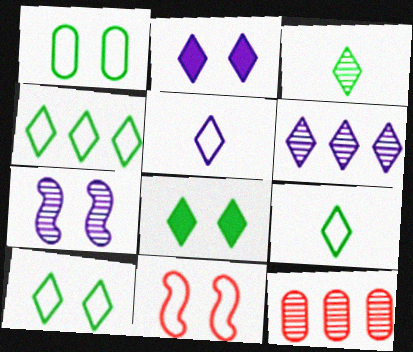[[2, 5, 6], 
[3, 4, 8], 
[3, 7, 12], 
[4, 9, 10]]